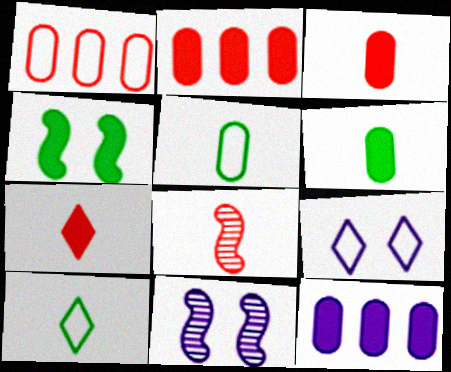[[2, 10, 11], 
[4, 7, 12]]